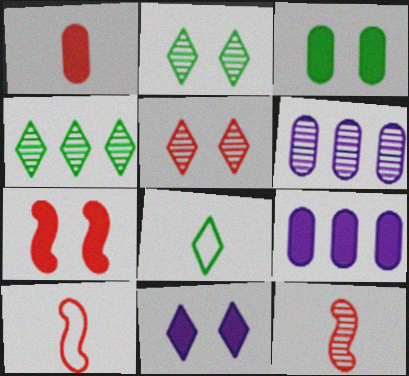[[1, 3, 9], 
[2, 6, 12], 
[2, 9, 10], 
[3, 7, 11], 
[6, 7, 8]]